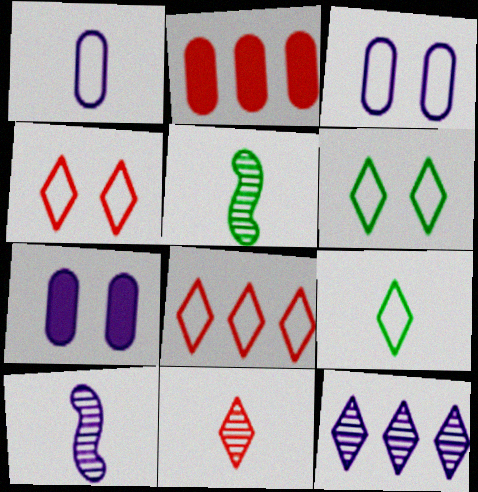[[2, 6, 10], 
[5, 7, 8]]